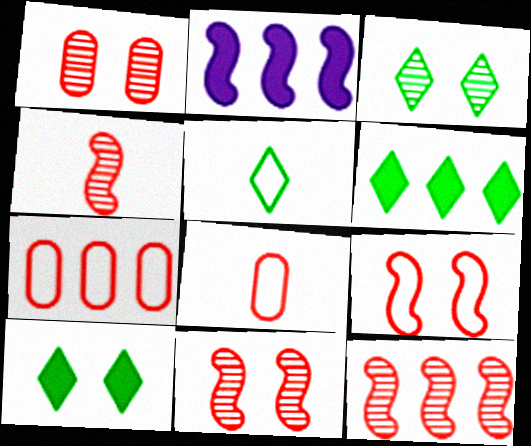[[1, 2, 5], 
[2, 3, 8], 
[3, 5, 6], 
[4, 11, 12]]